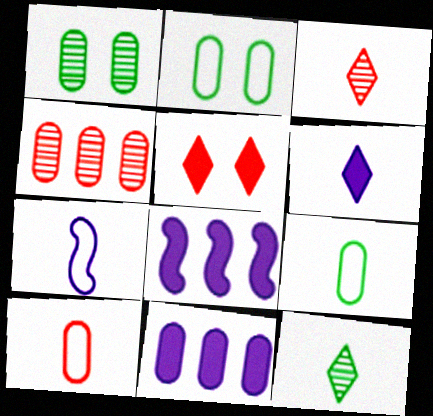[[1, 10, 11], 
[2, 3, 8]]